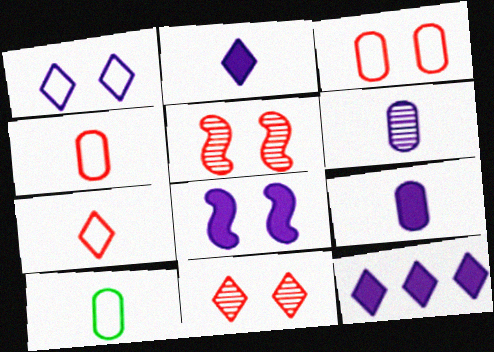[[5, 10, 12], 
[8, 9, 12]]